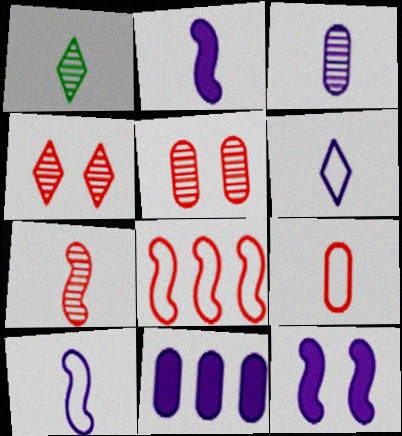[[1, 2, 9], 
[1, 3, 7], 
[2, 3, 6]]